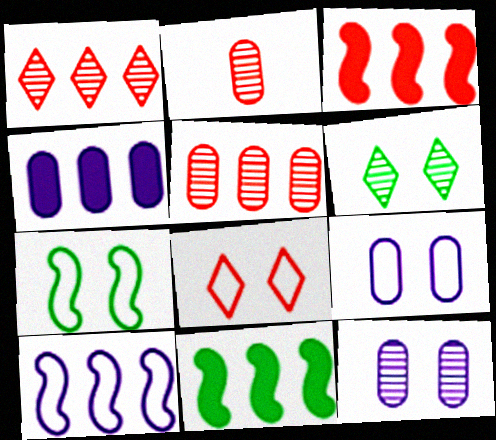[[2, 3, 8], 
[7, 8, 9]]